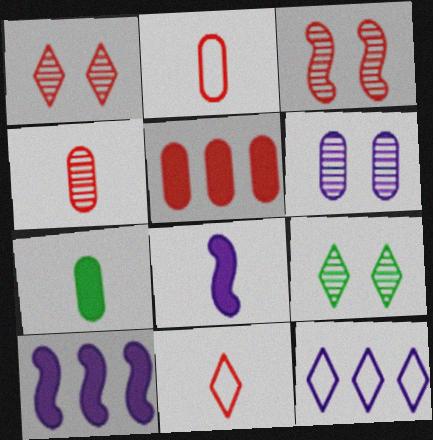[[2, 9, 10], 
[3, 5, 11], 
[3, 6, 9], 
[3, 7, 12], 
[6, 8, 12]]